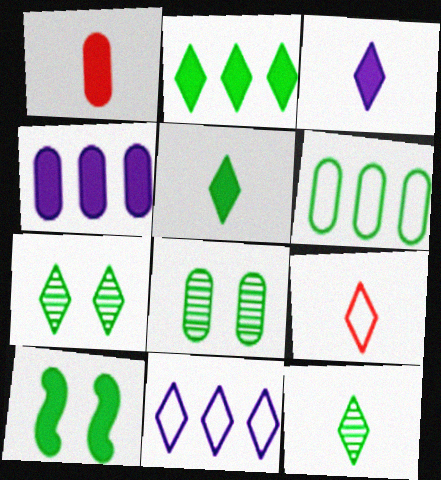[[3, 9, 12], 
[6, 10, 12]]